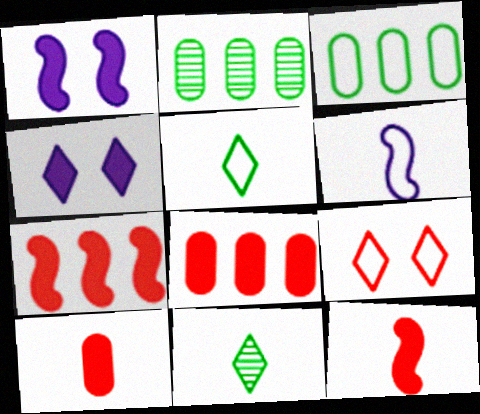[[3, 6, 9], 
[6, 10, 11]]